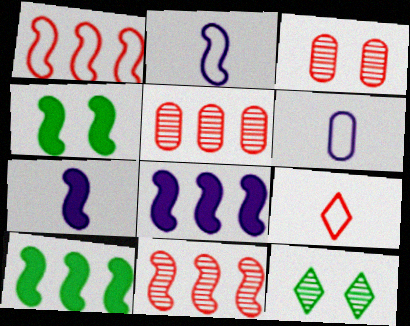[[2, 4, 11]]